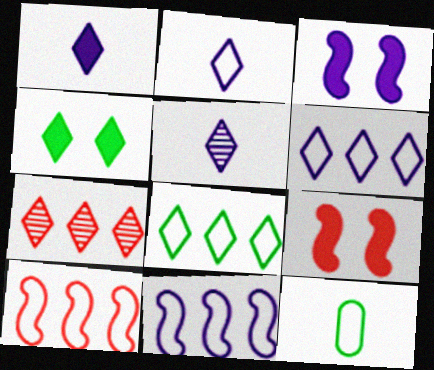[[1, 2, 5], 
[2, 4, 7], 
[3, 7, 12]]